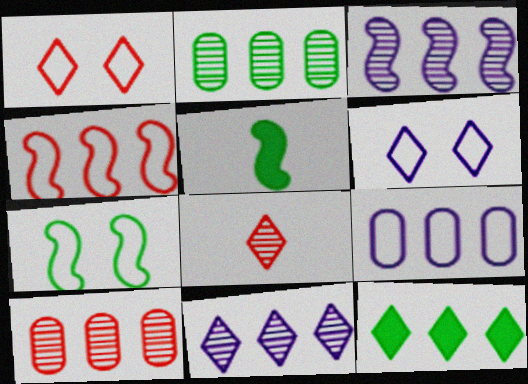[[5, 6, 10], 
[6, 8, 12]]